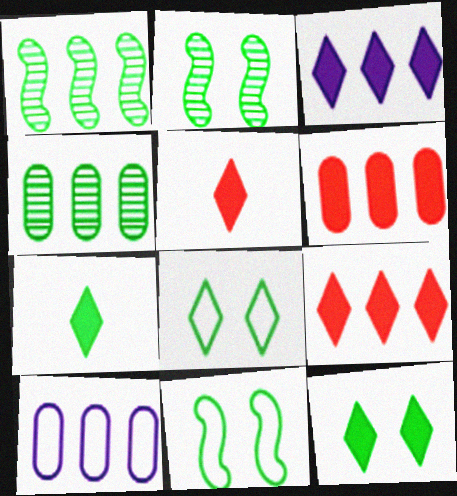[[1, 9, 10], 
[2, 5, 10], 
[3, 5, 12], 
[4, 6, 10], 
[4, 7, 11]]